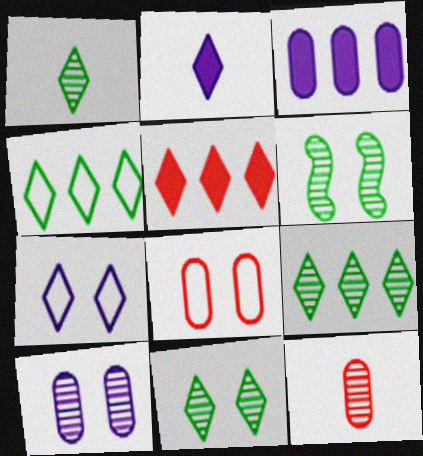[[1, 5, 7], 
[1, 9, 11]]